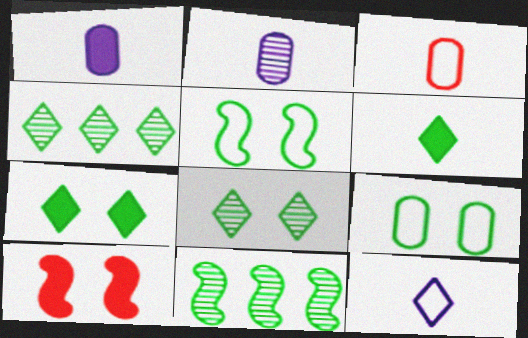[[6, 9, 11]]